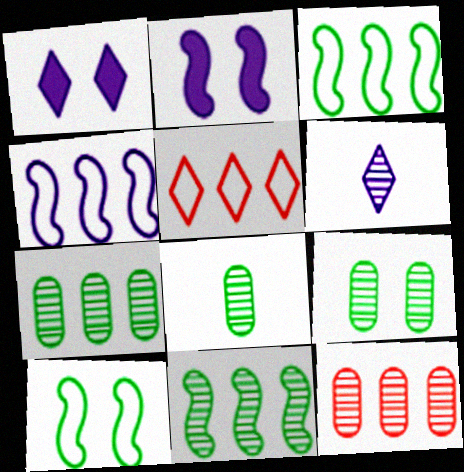[[2, 5, 8], 
[7, 8, 9]]